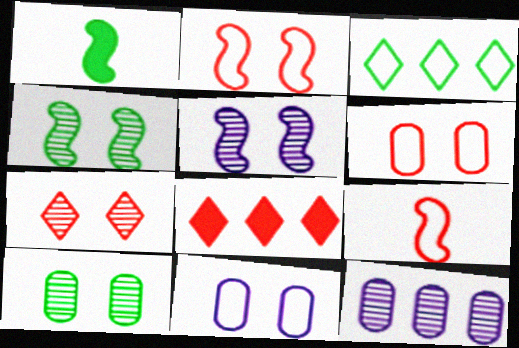[[1, 3, 10], 
[3, 9, 11], 
[5, 7, 10]]